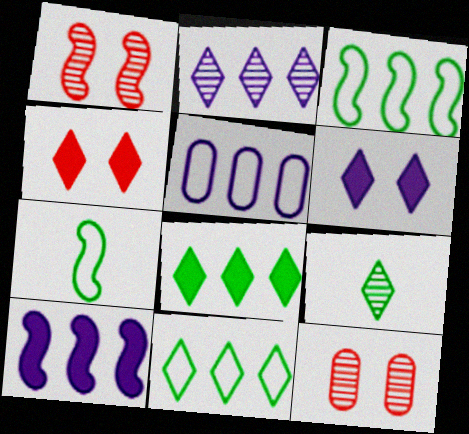[[1, 7, 10], 
[2, 5, 10]]